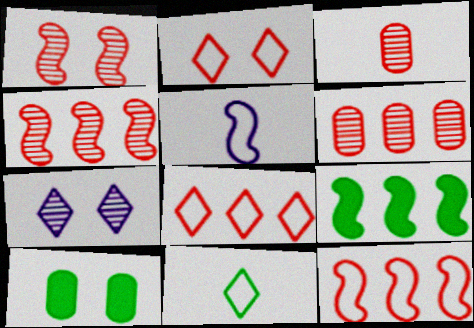[[1, 5, 9]]